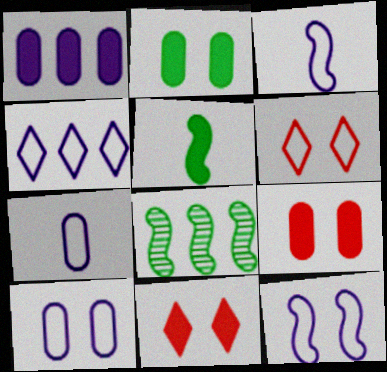[[1, 5, 11], 
[3, 4, 10], 
[4, 7, 12], 
[7, 8, 11]]